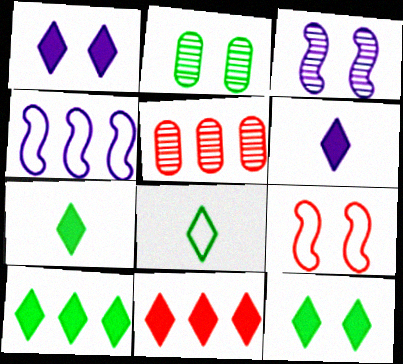[[1, 2, 9], 
[1, 7, 11], 
[4, 5, 10], 
[6, 11, 12], 
[7, 10, 12]]